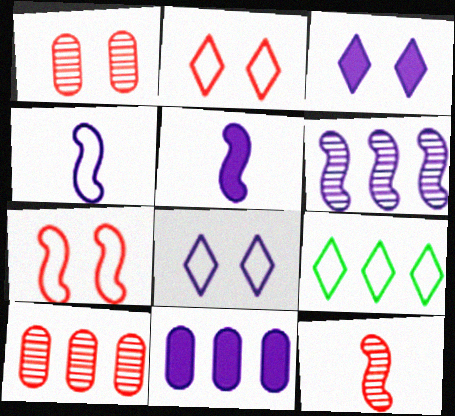[[1, 5, 9], 
[3, 5, 11]]